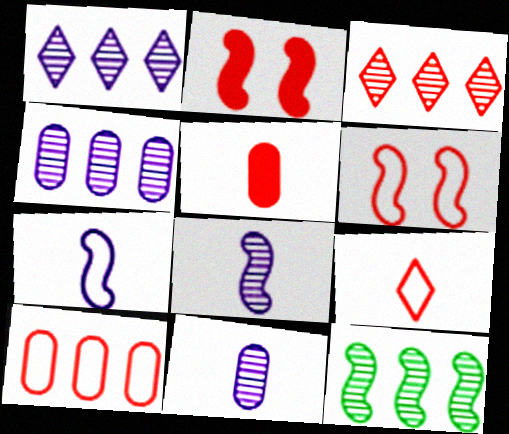[[2, 7, 12], 
[3, 4, 12], 
[3, 5, 6], 
[6, 9, 10]]